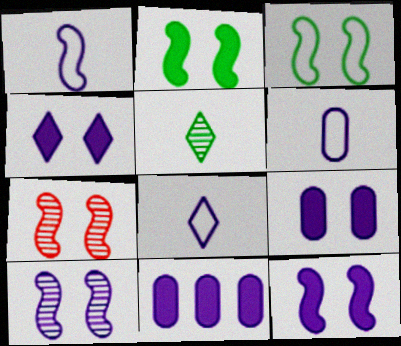[[1, 6, 8], 
[3, 7, 12], 
[4, 9, 12], 
[8, 10, 11]]